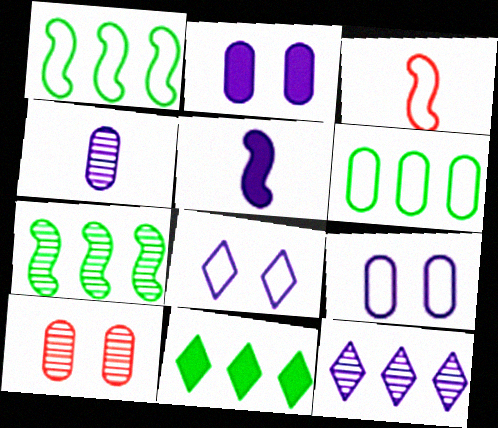[[3, 6, 8], 
[5, 9, 12], 
[6, 7, 11]]